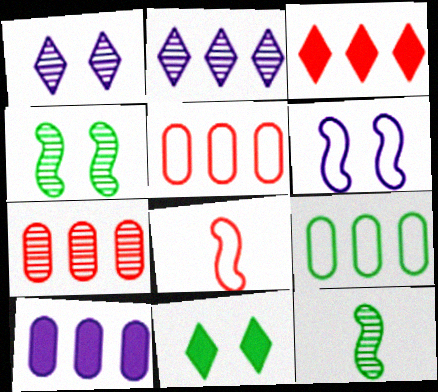[[1, 7, 12], 
[7, 9, 10], 
[9, 11, 12]]